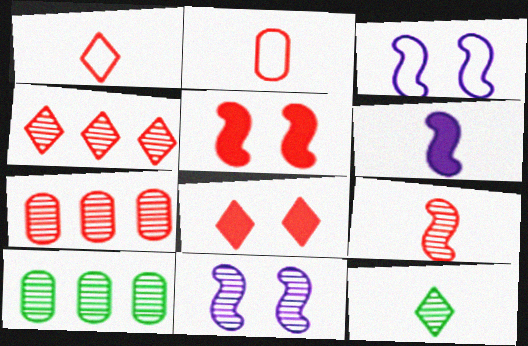[[1, 4, 8], 
[1, 5, 7], 
[2, 4, 5], 
[2, 6, 12], 
[7, 11, 12]]